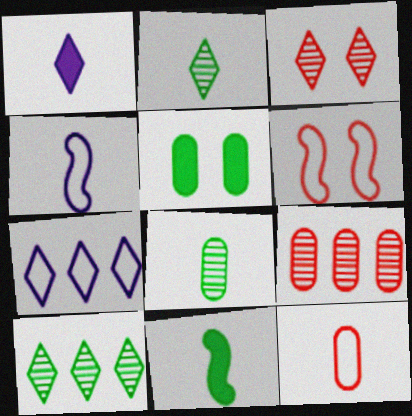[]